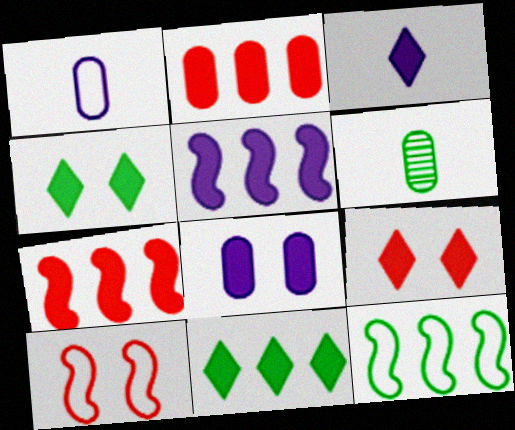[[2, 5, 11], 
[3, 5, 8], 
[3, 9, 11], 
[4, 6, 12]]